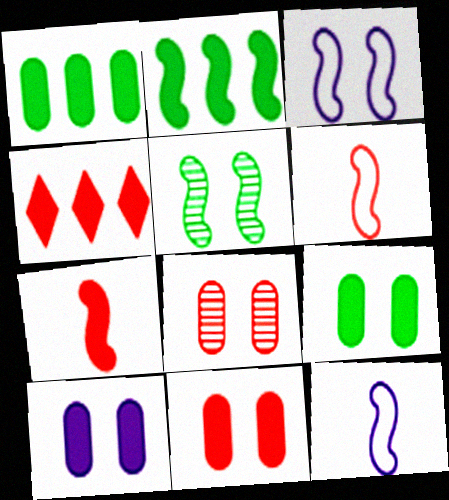[[4, 6, 8], 
[4, 7, 11], 
[9, 10, 11]]